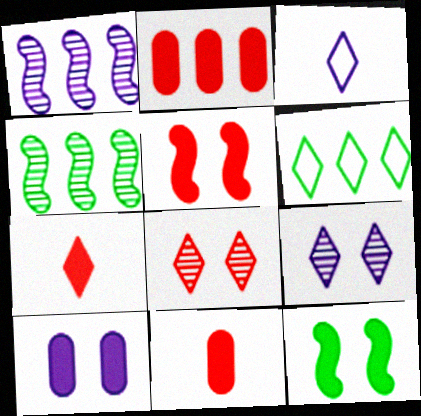[[1, 2, 6], 
[1, 3, 10], 
[2, 5, 7], 
[6, 7, 9]]